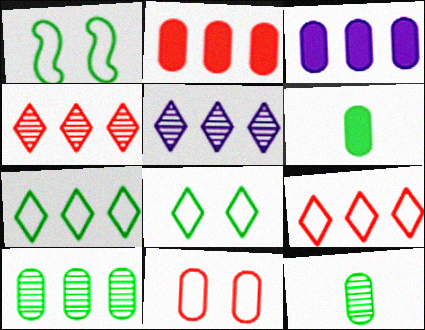[[3, 11, 12]]